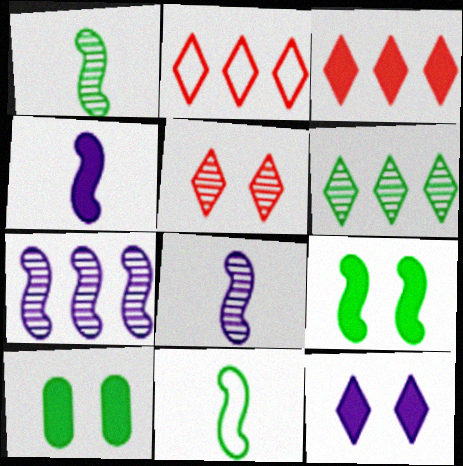[[2, 8, 10], 
[3, 4, 10], 
[6, 10, 11]]